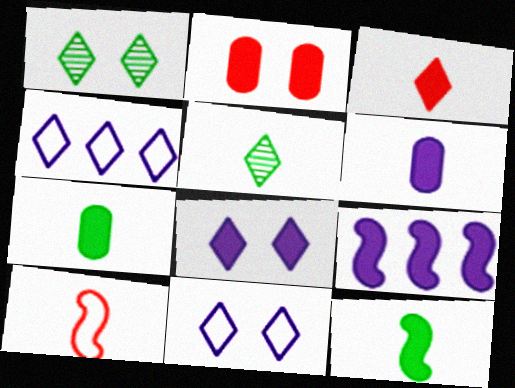[[1, 3, 4], 
[3, 6, 12], 
[5, 6, 10], 
[6, 8, 9]]